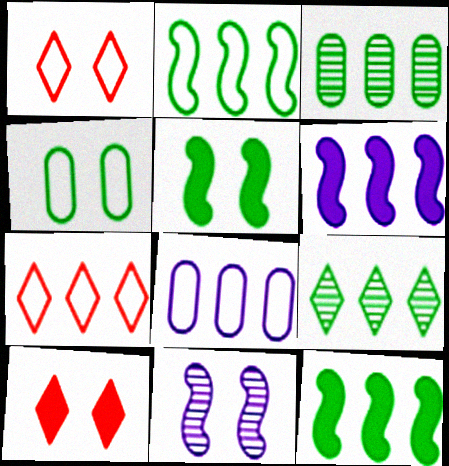[[2, 7, 8], 
[3, 6, 7], 
[4, 10, 11]]